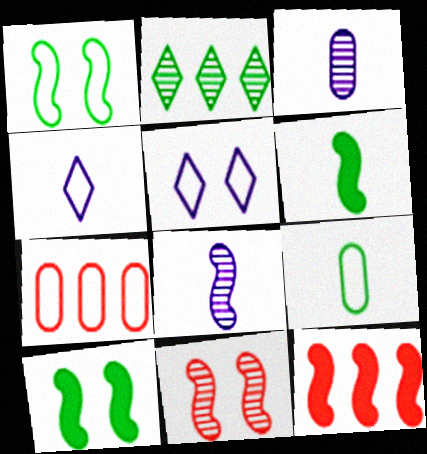[[1, 4, 7], 
[1, 8, 12], 
[2, 3, 11], 
[2, 9, 10]]